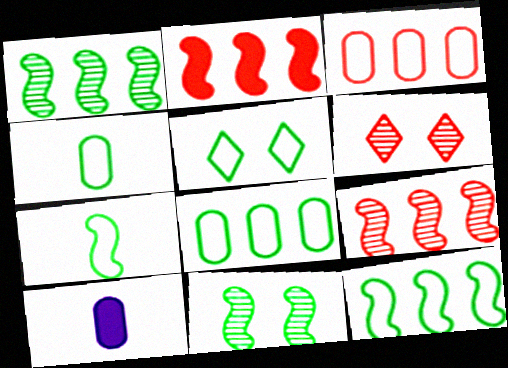[[4, 5, 12], 
[5, 7, 8], 
[5, 9, 10], 
[6, 10, 12]]